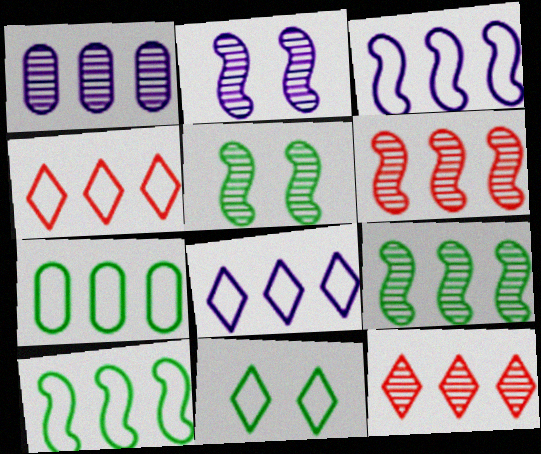[[1, 9, 12], 
[3, 4, 7]]